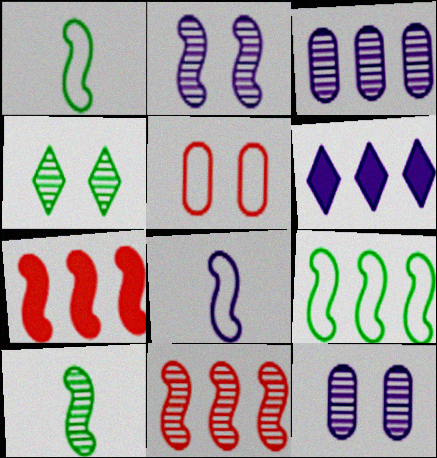[[1, 2, 7], 
[2, 10, 11], 
[5, 6, 10], 
[6, 8, 12]]